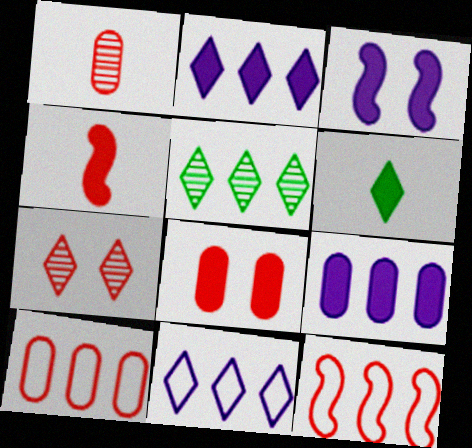[[1, 8, 10], 
[4, 7, 10], 
[5, 9, 12], 
[6, 7, 11]]